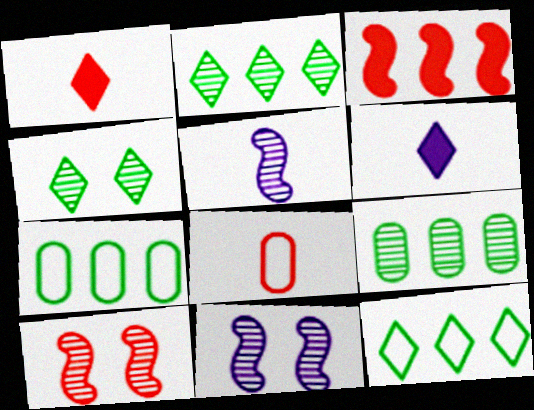[[1, 7, 11], 
[6, 7, 10]]